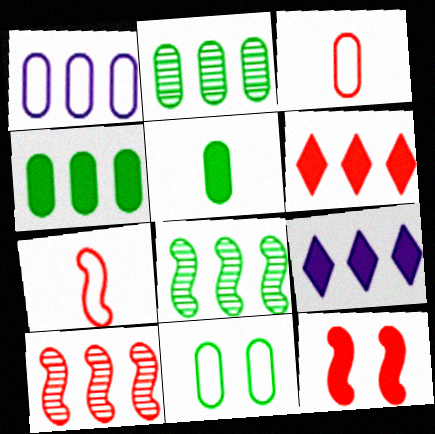[[1, 3, 11], 
[1, 6, 8], 
[2, 5, 11], 
[5, 9, 12], 
[7, 10, 12]]